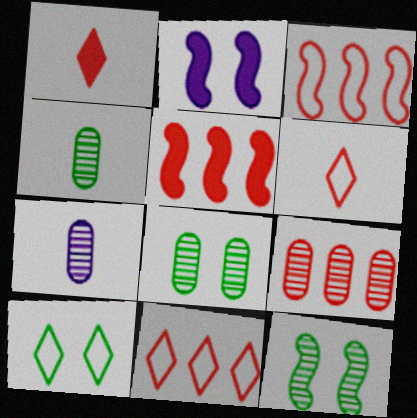[[2, 4, 11], 
[5, 7, 10], 
[5, 9, 11], 
[7, 8, 9]]